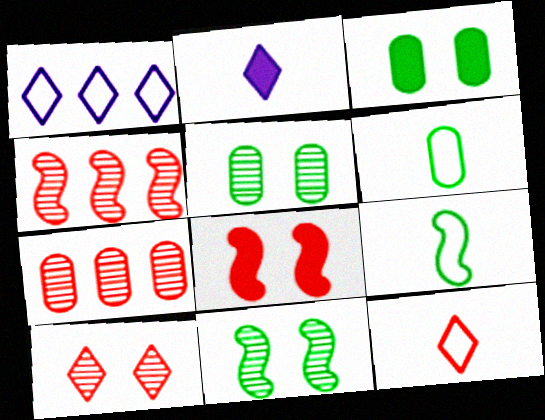[[7, 8, 12]]